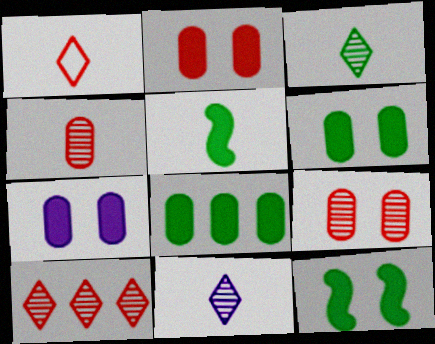[[2, 6, 7]]